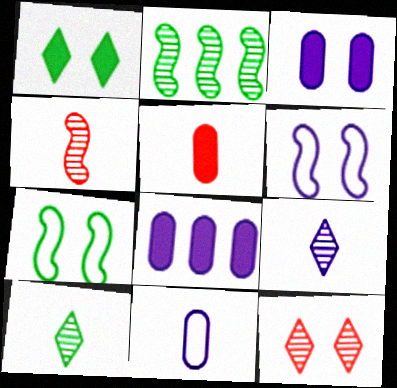[[3, 7, 12], 
[6, 8, 9]]